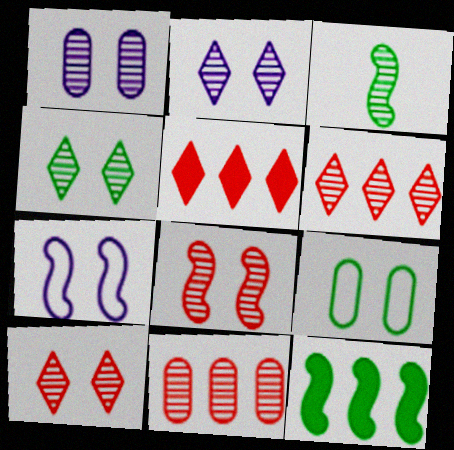[[1, 3, 6], 
[1, 4, 8], 
[2, 3, 11], 
[2, 4, 10]]